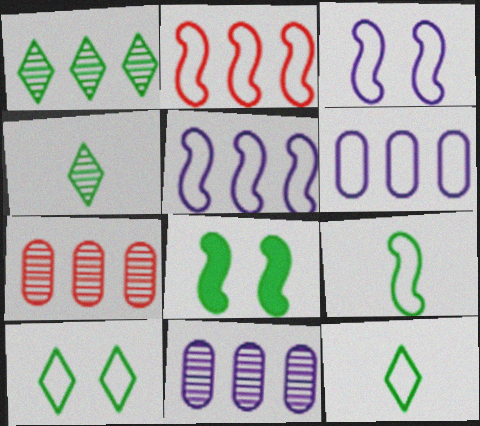[[2, 3, 9]]